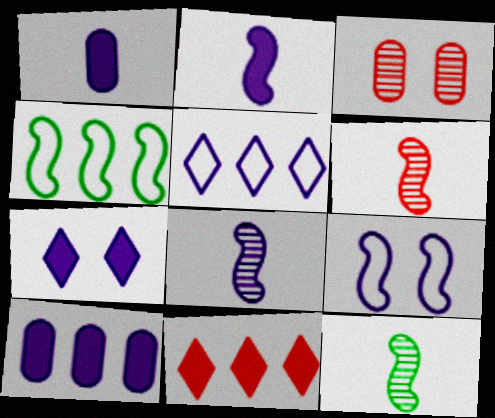[[2, 7, 10], 
[6, 8, 12]]